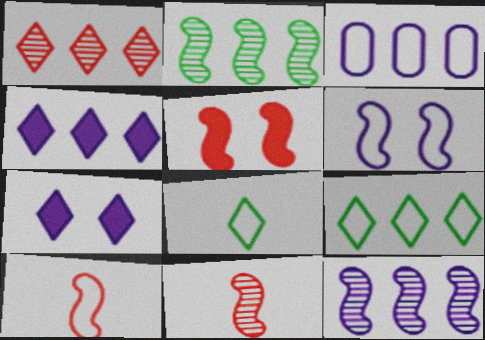[[1, 4, 9], 
[1, 7, 8], 
[3, 4, 12]]